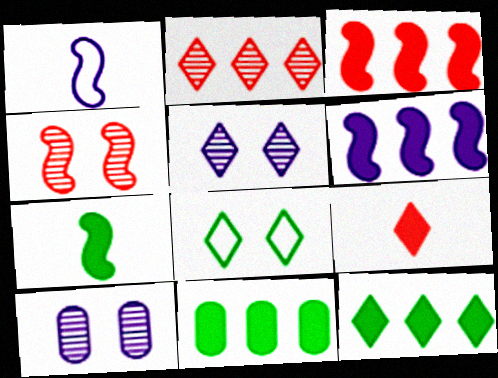[]